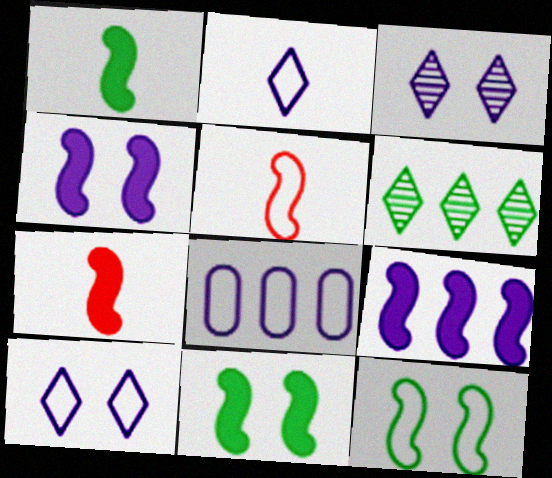[[7, 9, 11]]